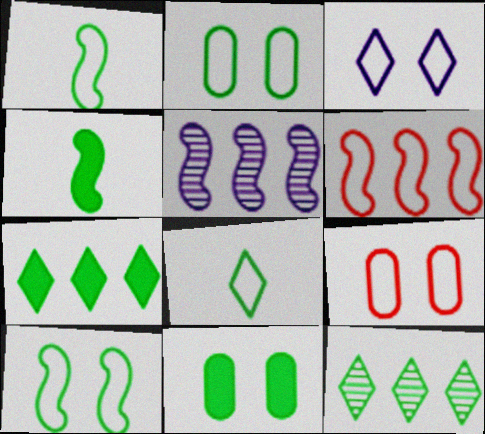[[1, 11, 12], 
[2, 4, 12], 
[3, 9, 10], 
[4, 7, 11]]